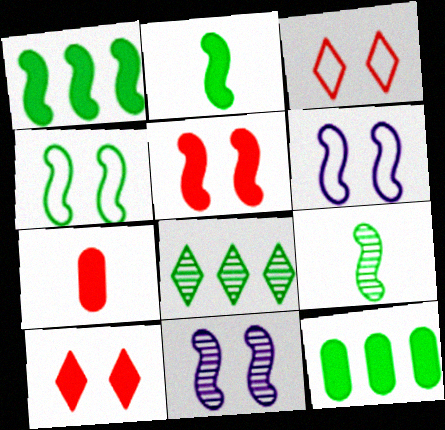[[1, 4, 9], 
[4, 5, 11], 
[6, 7, 8]]